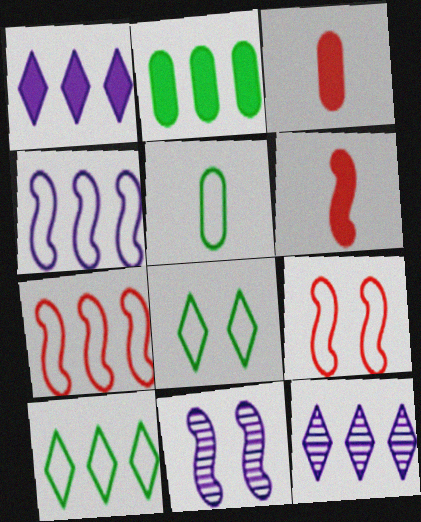[[2, 7, 12], 
[3, 10, 11]]